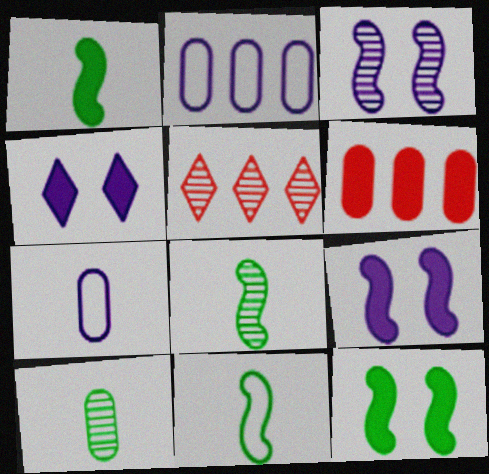[[1, 4, 6], 
[1, 8, 11], 
[3, 5, 10], 
[5, 7, 12]]